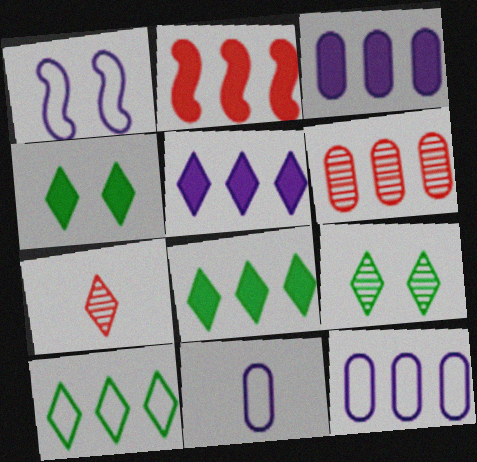[[2, 3, 8], 
[2, 9, 11]]